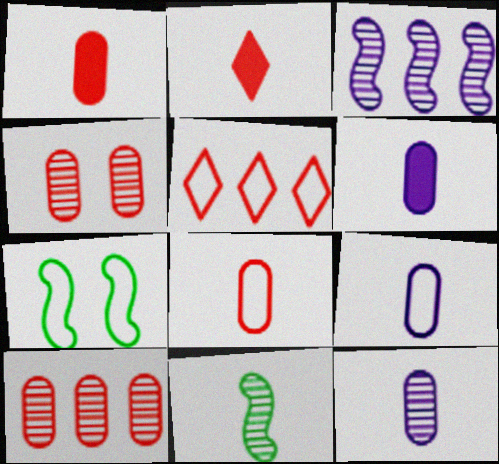[[2, 9, 11], 
[5, 7, 9], 
[6, 9, 12]]